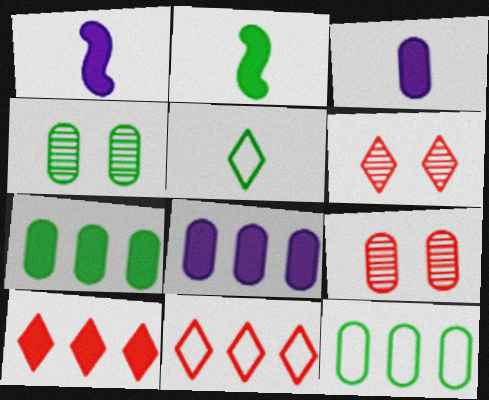[[1, 4, 11], 
[1, 6, 12], 
[3, 9, 12]]